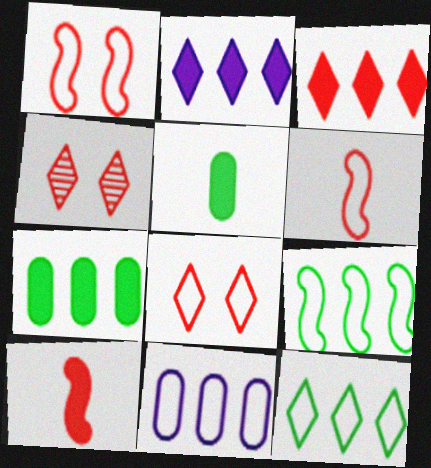[]